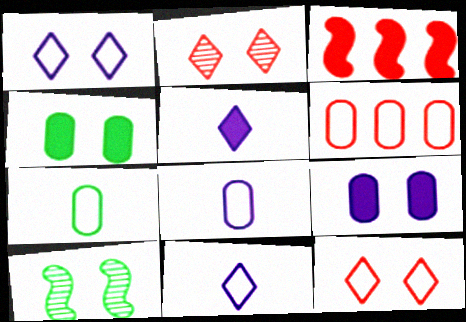[[3, 4, 5], 
[5, 6, 10], 
[9, 10, 12]]